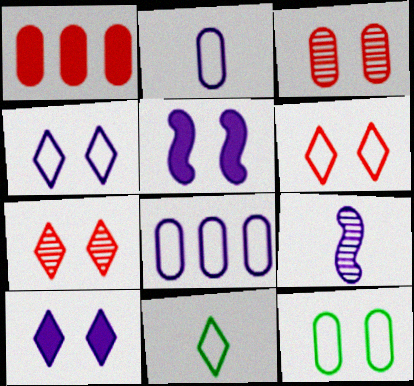[[5, 7, 12], 
[8, 9, 10]]